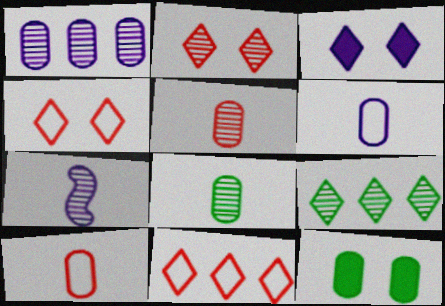[[1, 10, 12], 
[7, 11, 12]]